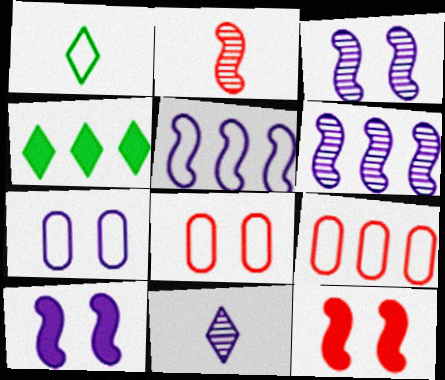[[1, 5, 8], 
[2, 4, 7], 
[4, 6, 9]]